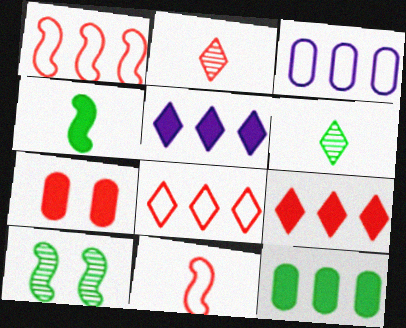[[1, 2, 7], 
[4, 5, 7]]